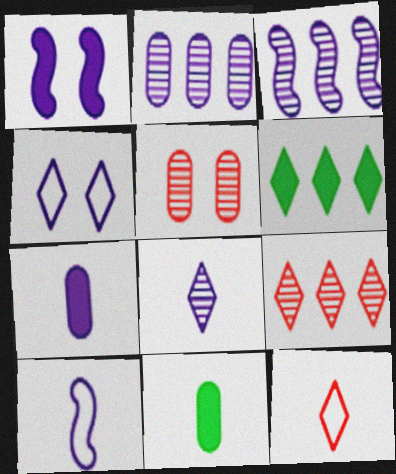[[1, 3, 10], 
[3, 4, 7], 
[5, 6, 10], 
[7, 8, 10]]